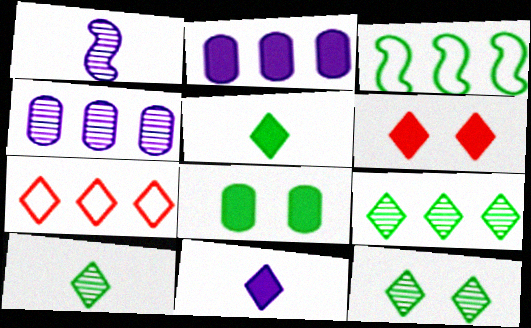[[1, 7, 8], 
[3, 8, 10], 
[7, 11, 12], 
[9, 10, 12]]